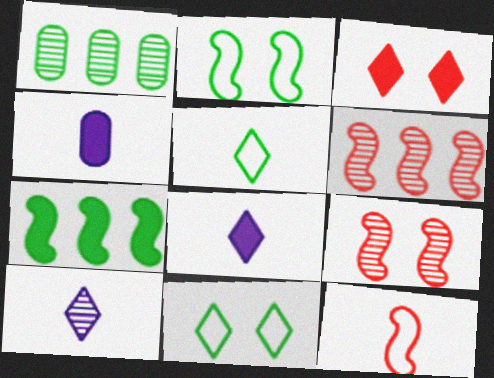[[1, 9, 10], 
[3, 4, 7], 
[4, 6, 11]]